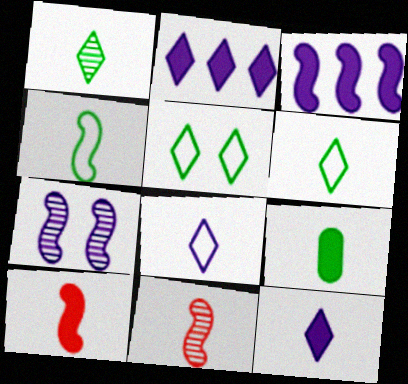[[1, 4, 9], 
[8, 9, 11], 
[9, 10, 12]]